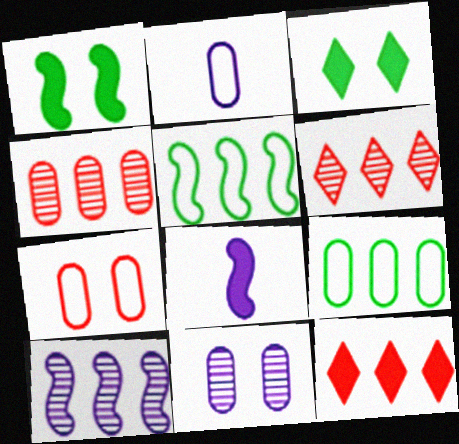[[1, 2, 6], 
[2, 7, 9], 
[9, 10, 12]]